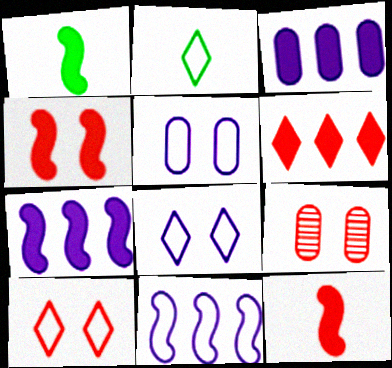[[1, 4, 7], 
[2, 7, 9], 
[4, 9, 10]]